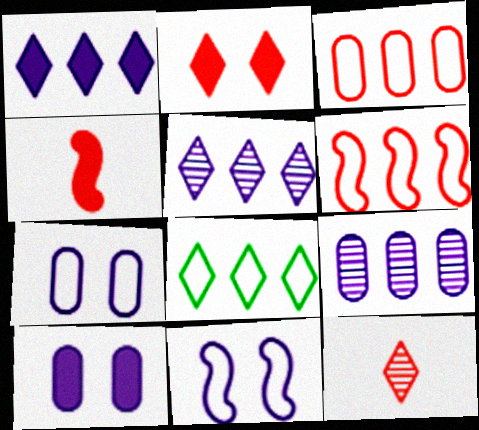[]